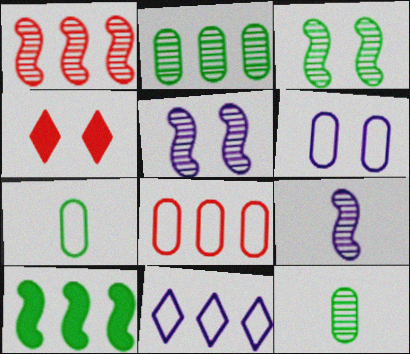[[1, 3, 9], 
[3, 4, 6], 
[6, 7, 8]]